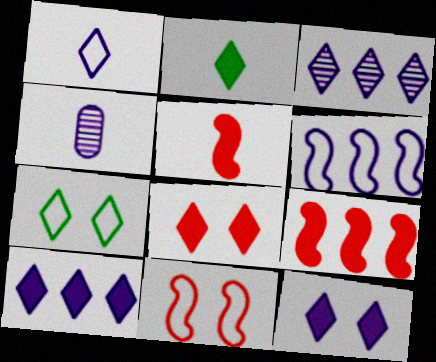[[1, 3, 12], 
[2, 8, 10], 
[4, 6, 12], 
[4, 7, 9]]